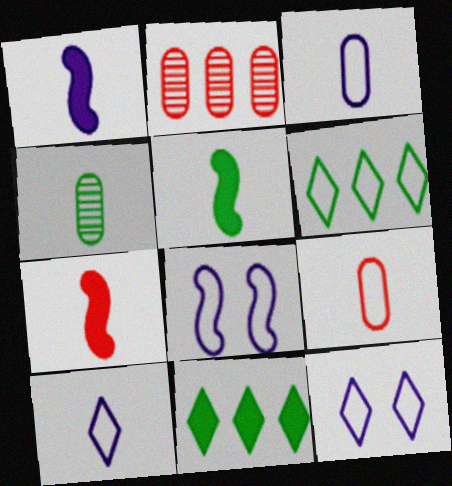[[1, 5, 7], 
[2, 5, 12], 
[4, 7, 10], 
[6, 8, 9]]